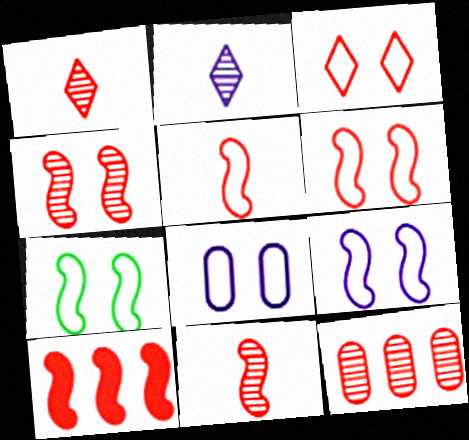[[1, 4, 12], 
[3, 7, 8], 
[4, 5, 10], 
[6, 7, 9], 
[6, 10, 11]]